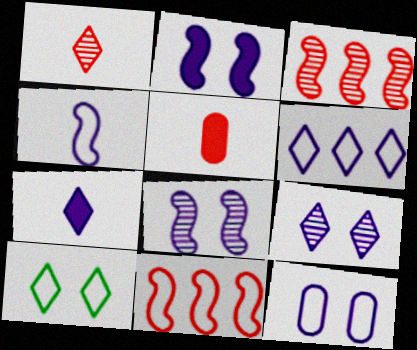[[2, 9, 12], 
[4, 6, 12], 
[6, 7, 9]]